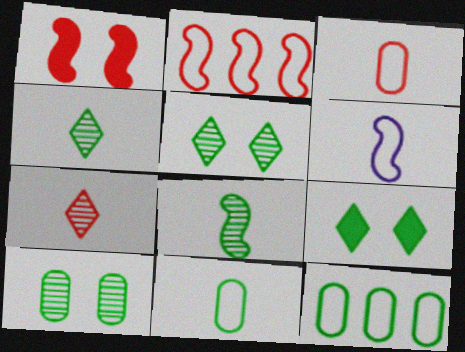[[8, 9, 12]]